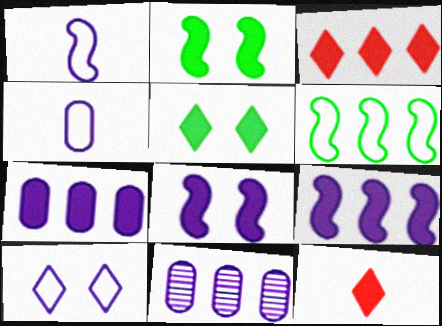[[2, 7, 12], 
[3, 6, 11]]